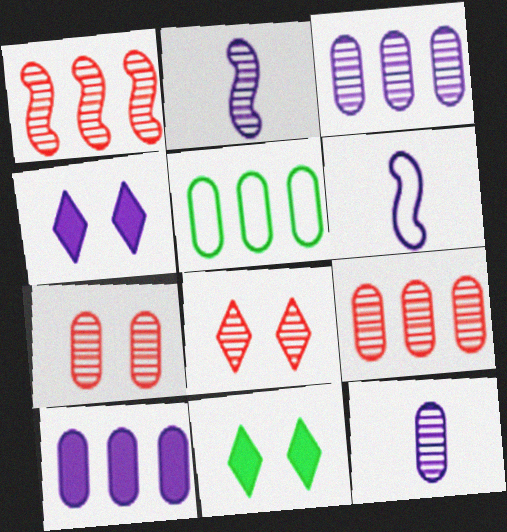[[3, 4, 6], 
[5, 9, 10], 
[6, 9, 11]]